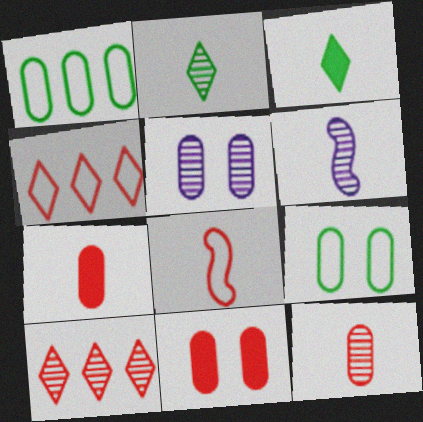[[1, 5, 7], 
[2, 6, 12], 
[5, 9, 11], 
[8, 10, 11]]